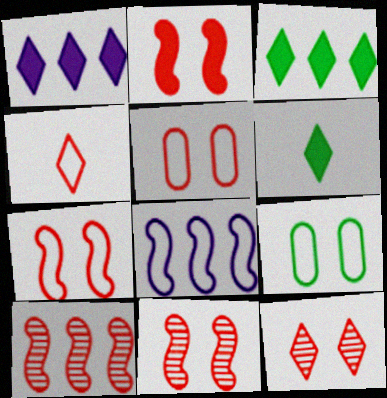[[2, 5, 12], 
[2, 7, 11], 
[4, 8, 9]]